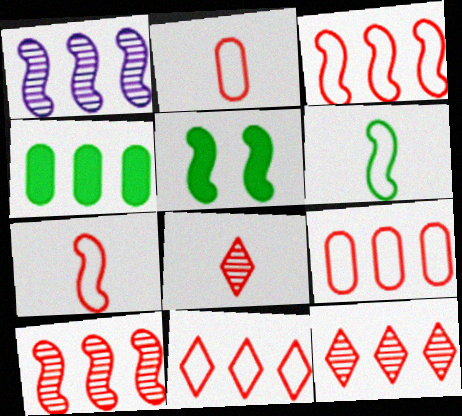[[1, 4, 11], 
[1, 5, 7], 
[3, 9, 11]]